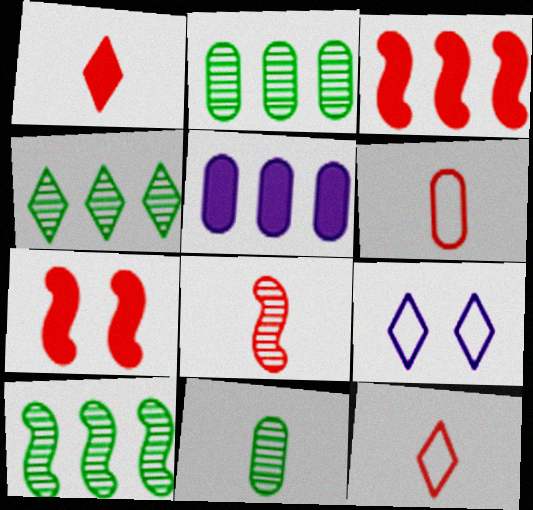[[1, 4, 9], 
[1, 6, 8], 
[2, 4, 10], 
[3, 9, 11]]